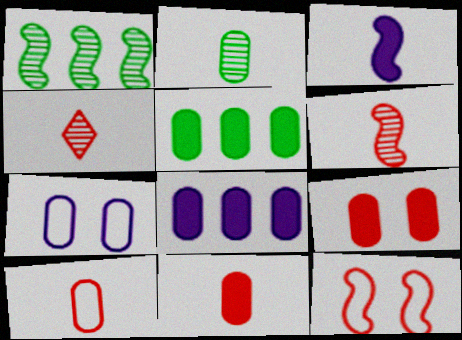[[1, 3, 12]]